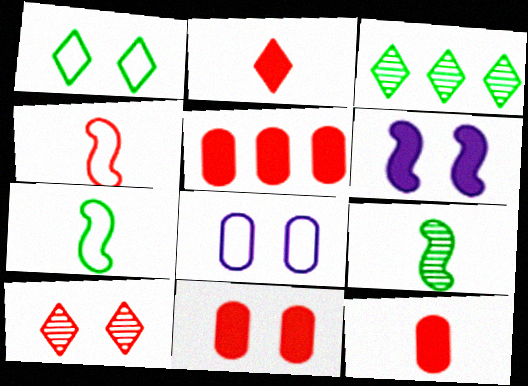[[4, 5, 10], 
[5, 11, 12]]